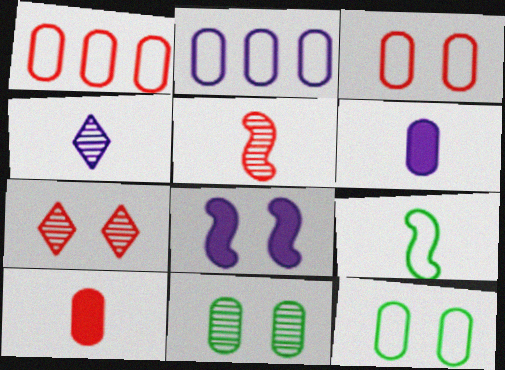[[1, 6, 11], 
[2, 4, 8], 
[2, 10, 11], 
[4, 9, 10], 
[7, 8, 12]]